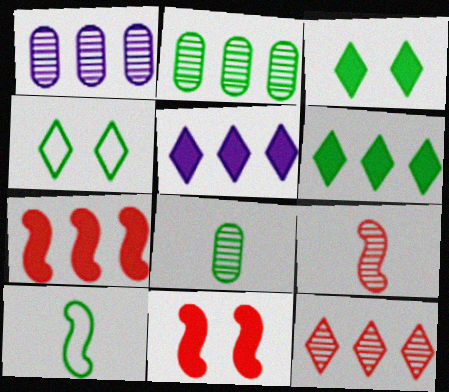[[2, 3, 10]]